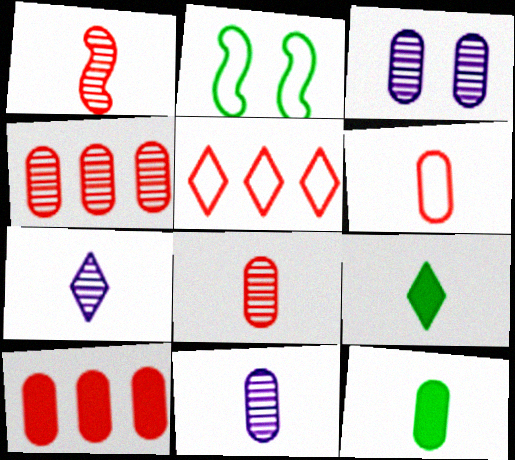[[2, 7, 10], 
[6, 11, 12]]